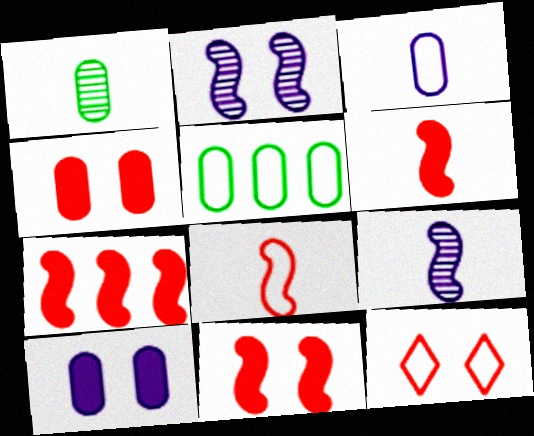[[6, 7, 11]]